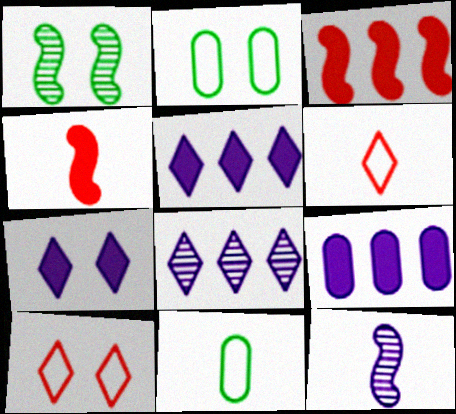[[1, 6, 9], 
[2, 4, 8]]